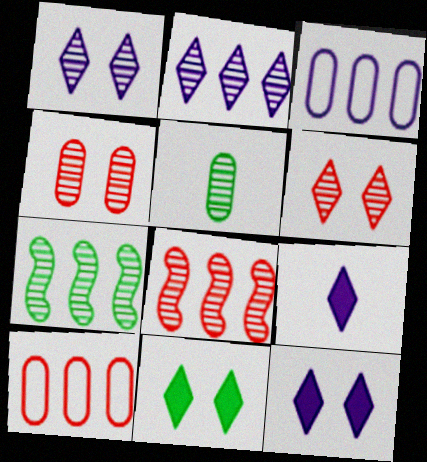[[1, 5, 8]]